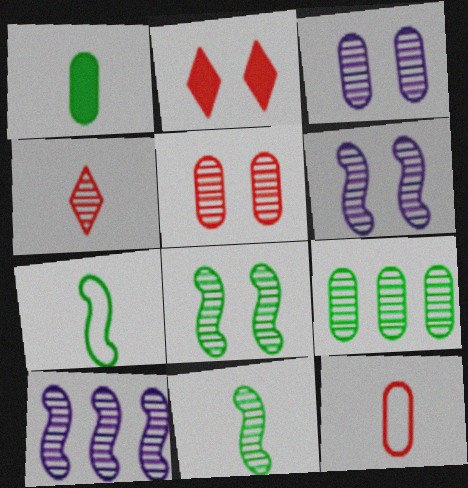[[4, 6, 9]]